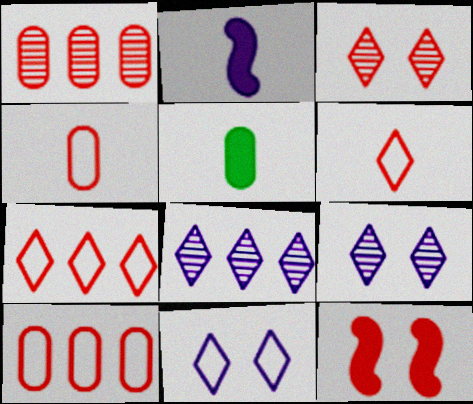[[1, 6, 12]]